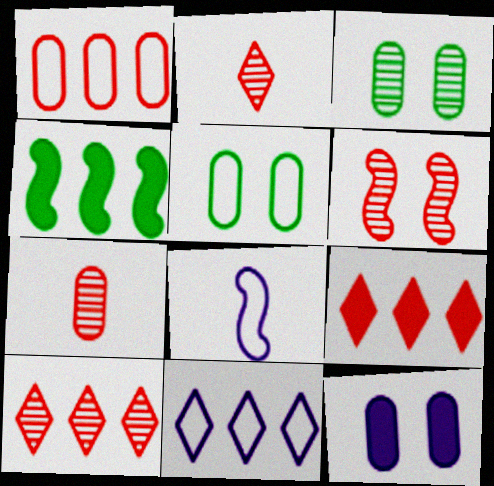[[3, 8, 9], 
[4, 6, 8], 
[6, 7, 10]]